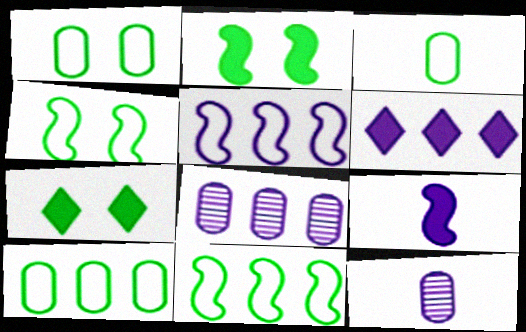[[1, 3, 10], 
[5, 6, 8]]